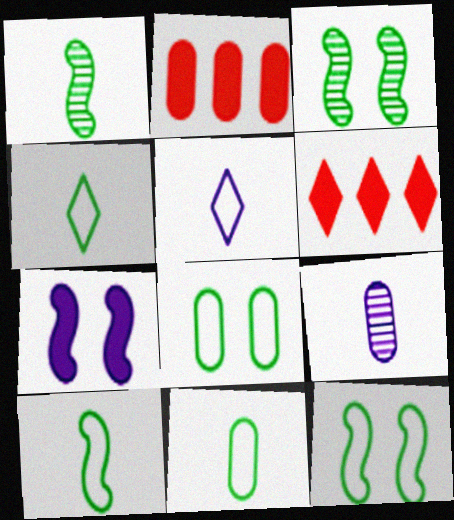[[2, 3, 5], 
[2, 8, 9], 
[4, 10, 11], 
[6, 9, 12]]